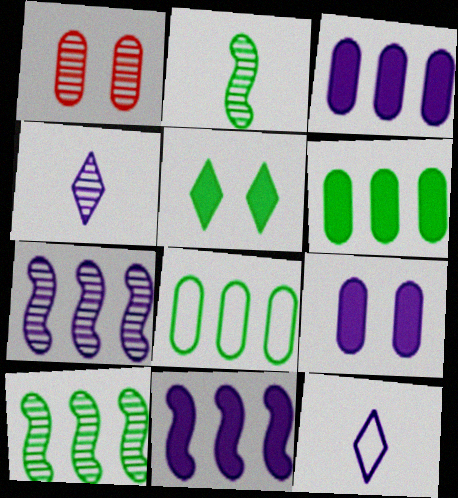[[1, 4, 10], 
[2, 5, 8], 
[7, 9, 12]]